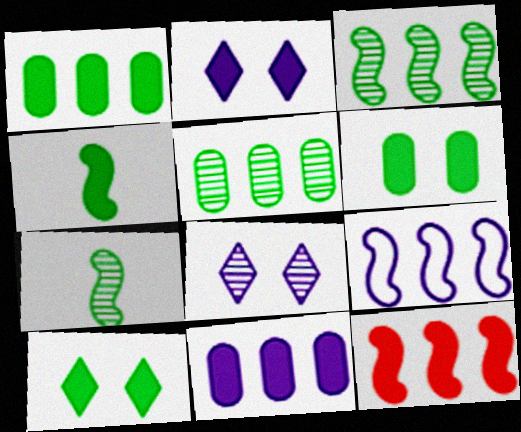[[1, 4, 10], 
[3, 9, 12]]